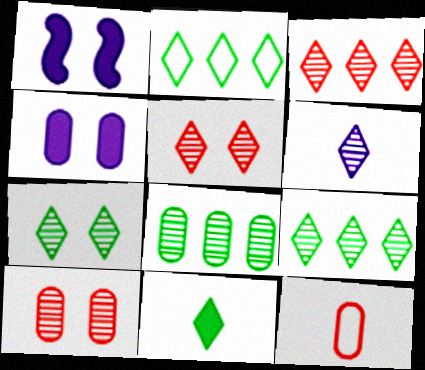[[1, 9, 12], 
[2, 7, 11], 
[3, 6, 7], 
[4, 8, 12], 
[5, 6, 9]]